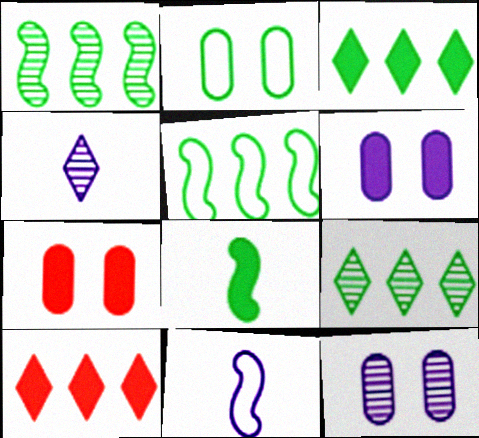[[2, 7, 12], 
[2, 8, 9], 
[4, 5, 7], 
[6, 8, 10], 
[7, 9, 11]]